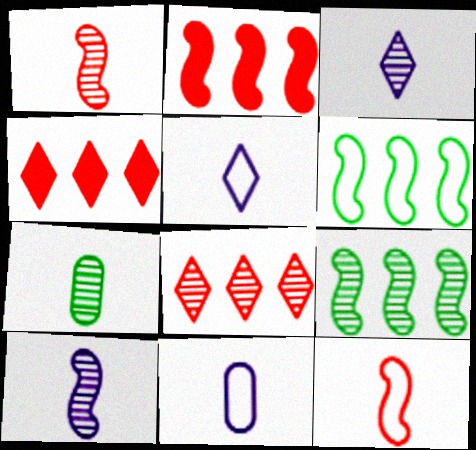[[1, 3, 7]]